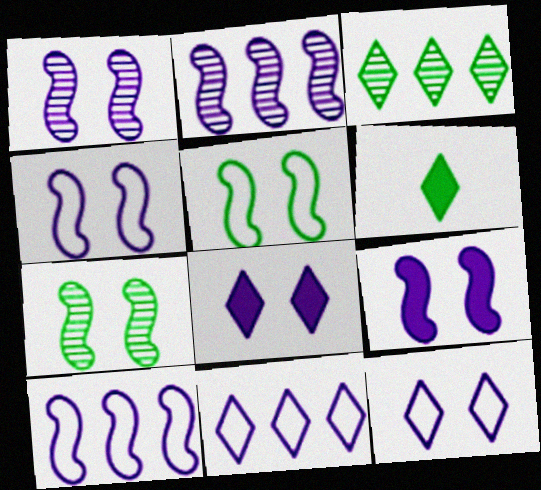[[1, 4, 9]]